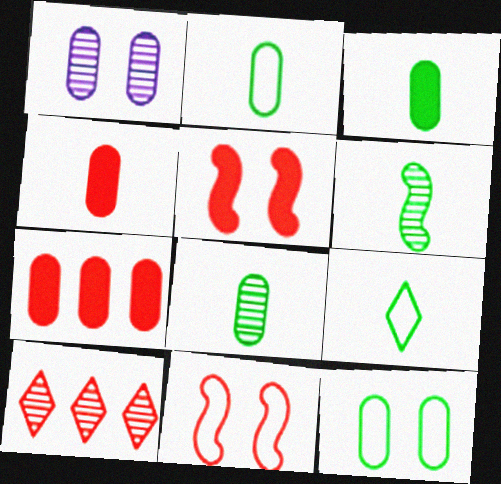[[1, 2, 7], 
[1, 6, 10], 
[2, 3, 8], 
[3, 6, 9], 
[4, 10, 11]]